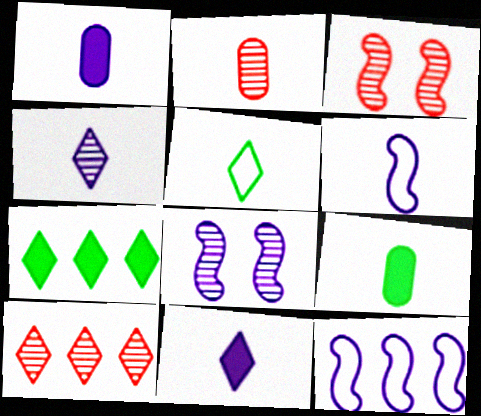[[1, 4, 6], 
[2, 3, 10]]